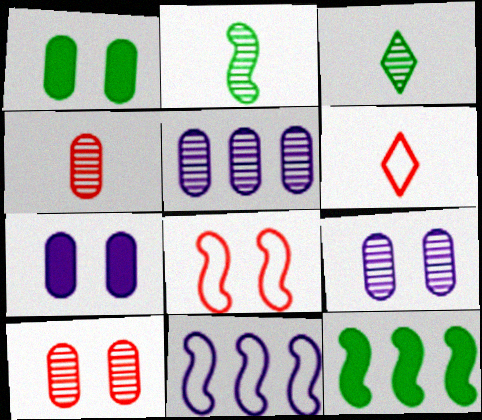[[6, 9, 12]]